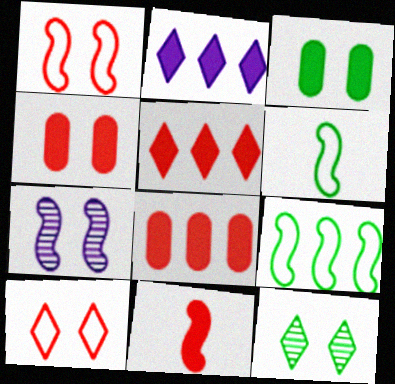[[2, 3, 11], 
[3, 7, 10], 
[4, 5, 11], 
[7, 9, 11]]